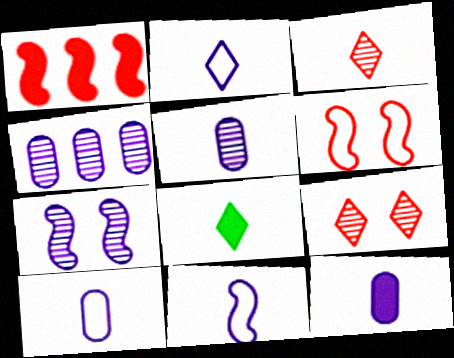[[2, 3, 8], 
[2, 10, 11], 
[4, 6, 8], 
[5, 10, 12]]